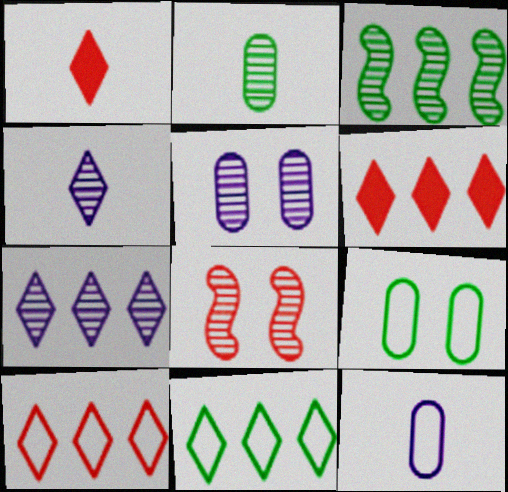[[2, 7, 8], 
[6, 7, 11]]